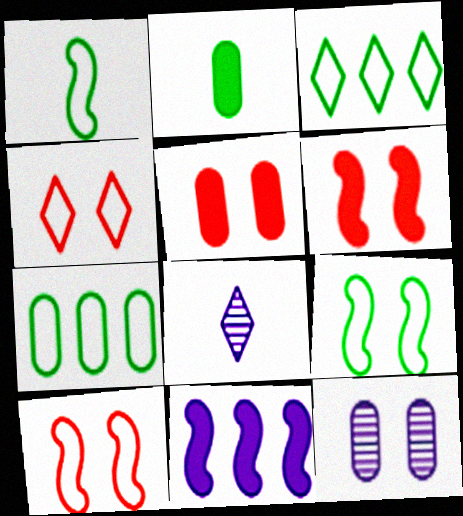[[6, 7, 8]]